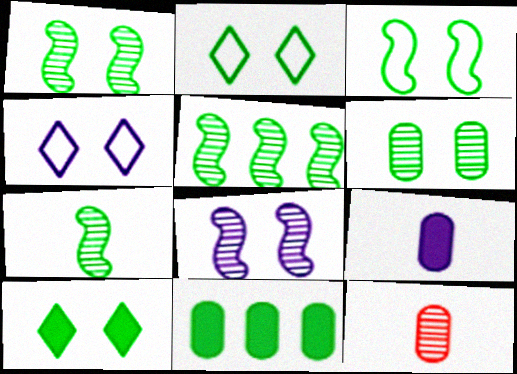[[1, 5, 7], 
[2, 7, 11], 
[3, 6, 10]]